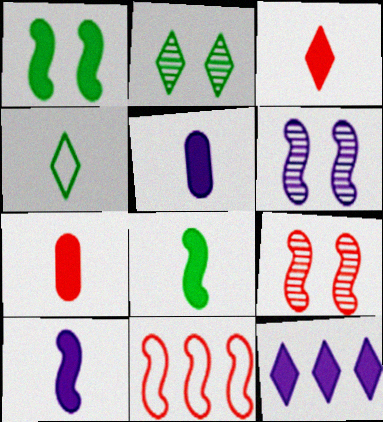[[1, 7, 12], 
[2, 5, 11], 
[3, 5, 8], 
[6, 8, 11]]